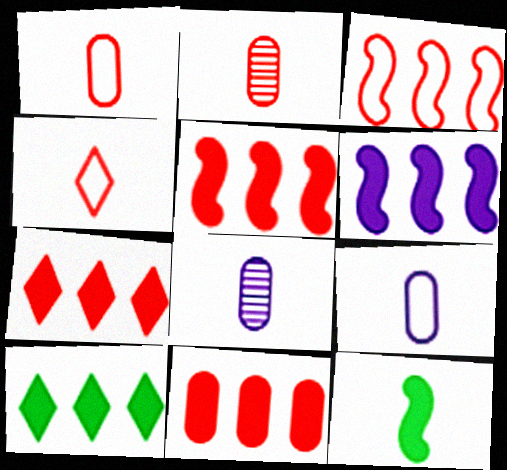[[4, 8, 12], 
[5, 7, 11], 
[6, 10, 11]]